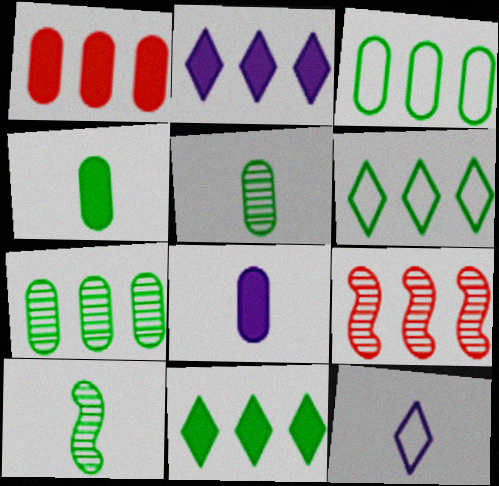[[2, 3, 9]]